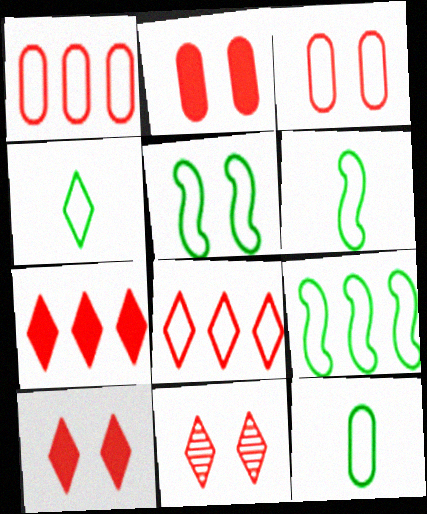[[4, 6, 12], 
[5, 6, 9]]